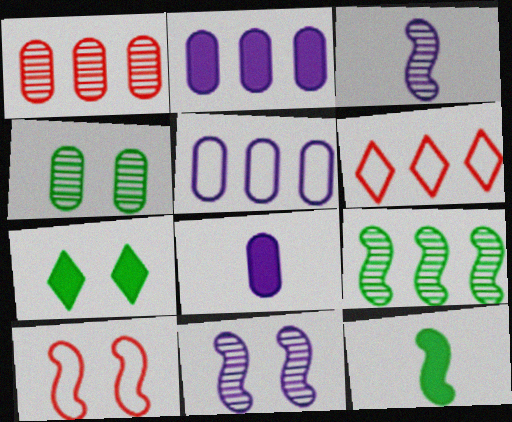[[2, 6, 9]]